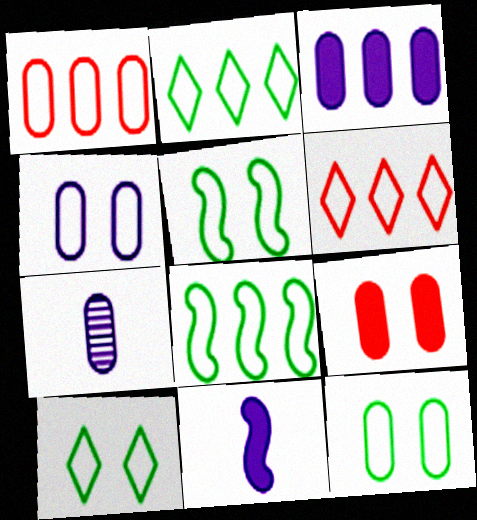[[3, 4, 7], 
[5, 10, 12]]